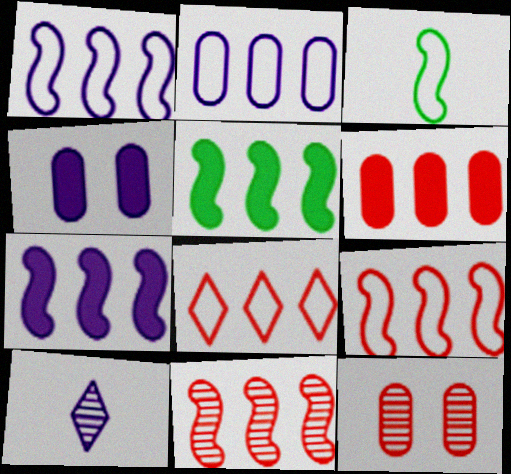[[1, 4, 10], 
[1, 5, 11], 
[6, 8, 11]]